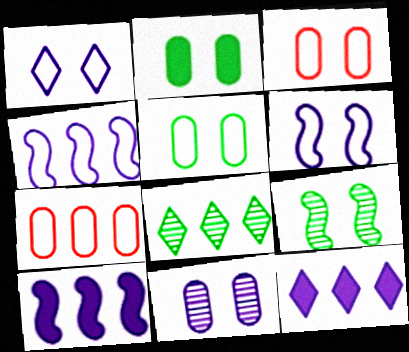[[2, 3, 11], 
[7, 8, 10]]